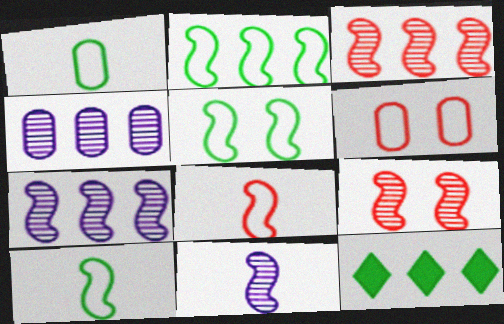[[2, 5, 10], 
[6, 11, 12]]